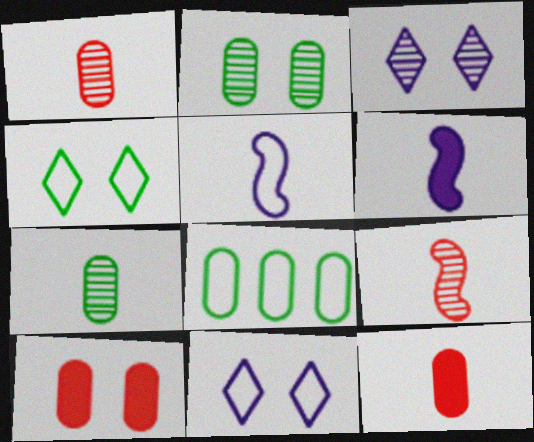[]